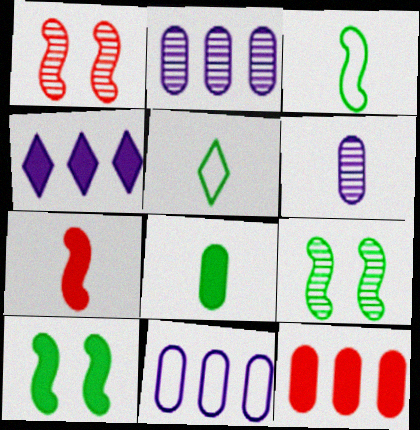[[5, 6, 7]]